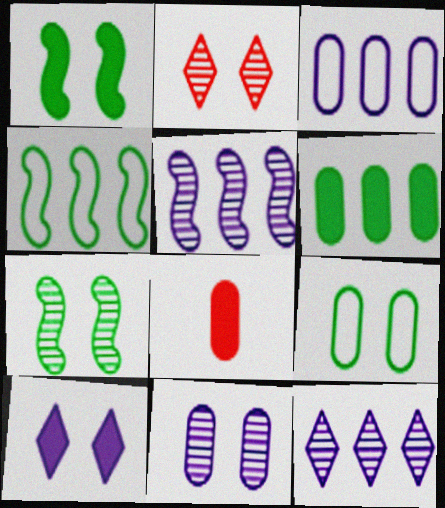[[2, 7, 11]]